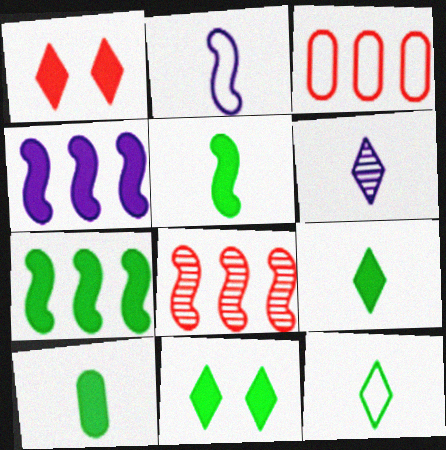[[1, 4, 10], 
[5, 9, 10], 
[7, 10, 11]]